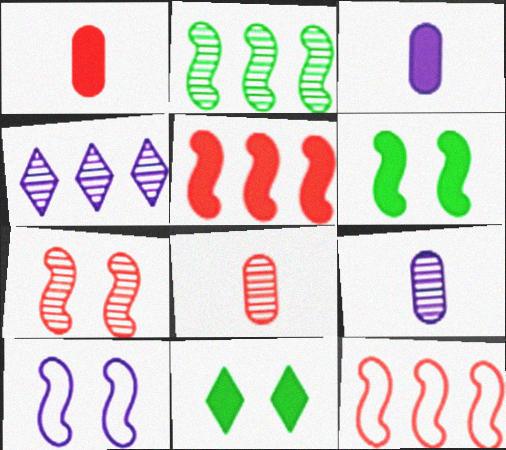[[3, 4, 10], 
[3, 5, 11], 
[6, 7, 10], 
[9, 11, 12]]